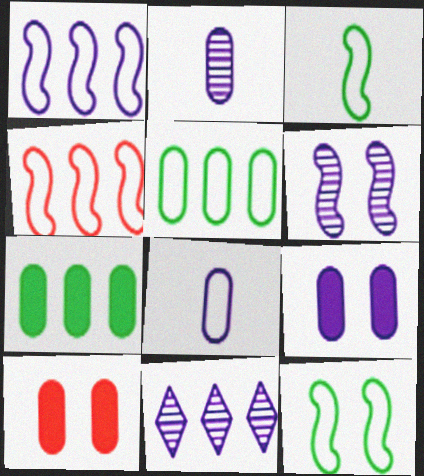[[2, 5, 10], 
[2, 6, 11], 
[3, 10, 11], 
[4, 7, 11]]